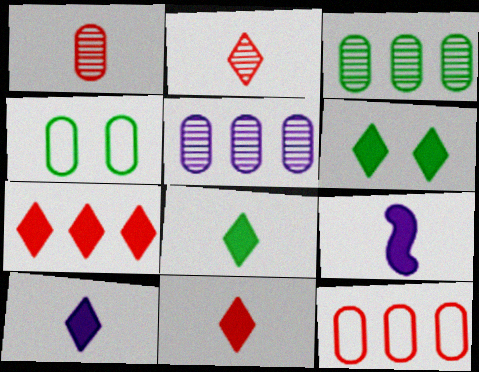[[6, 7, 10], 
[8, 10, 11]]